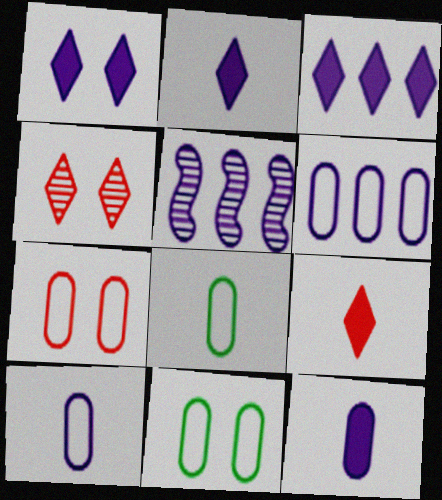[[1, 2, 3], 
[1, 5, 10], 
[3, 5, 6], 
[5, 9, 11], 
[6, 7, 8]]